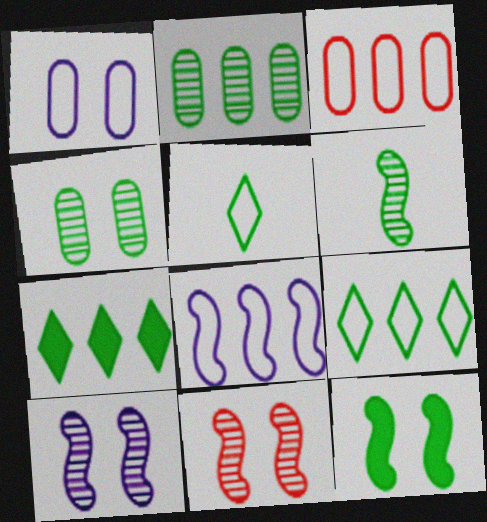[[2, 5, 12], 
[3, 8, 9]]